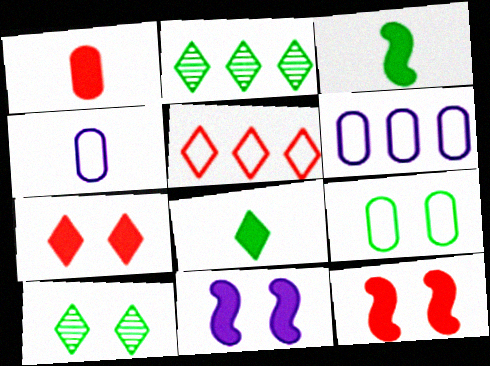[[2, 3, 9], 
[2, 4, 12]]